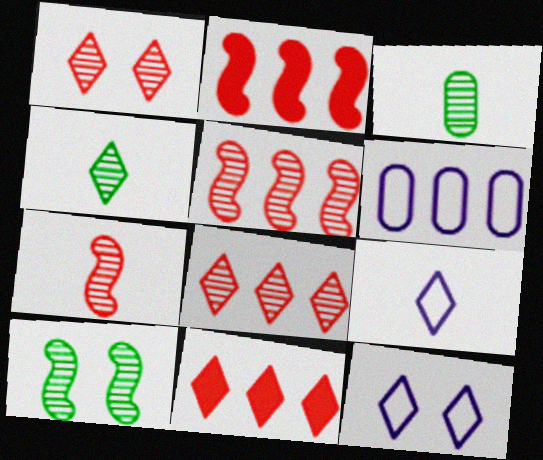[[2, 3, 12], 
[4, 11, 12]]